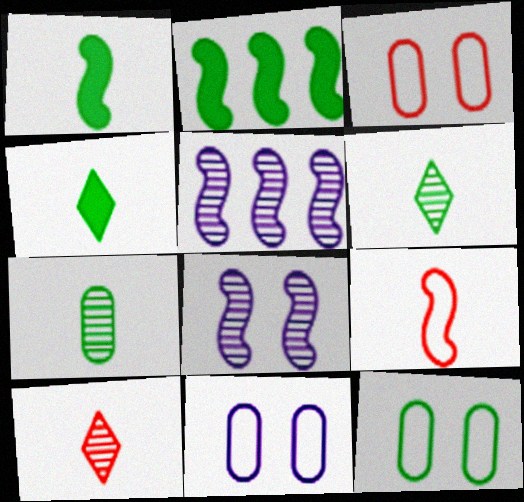[[2, 6, 12], 
[2, 8, 9], 
[2, 10, 11], 
[3, 4, 5], 
[3, 11, 12]]